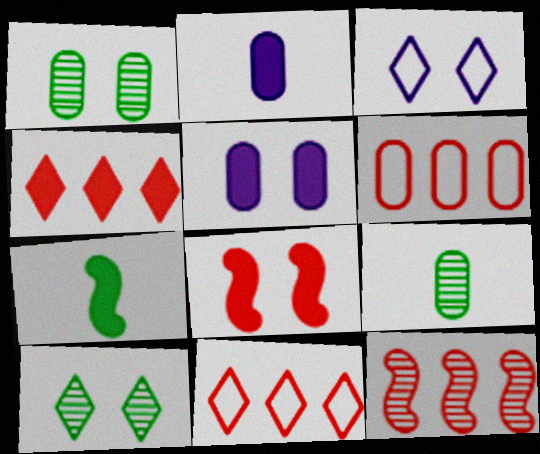[[1, 2, 6], 
[1, 3, 8], 
[4, 5, 7], 
[4, 6, 12], 
[5, 6, 9]]